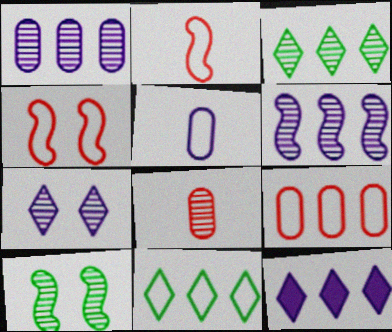[[4, 5, 11]]